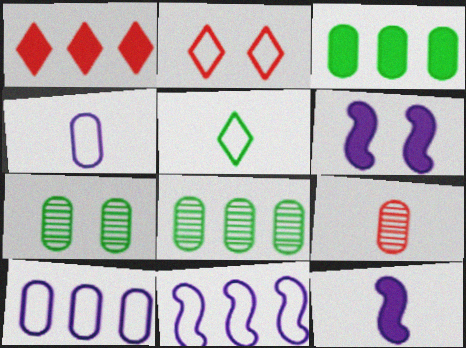[[1, 8, 11], 
[2, 6, 7], 
[2, 8, 12], 
[5, 9, 12]]